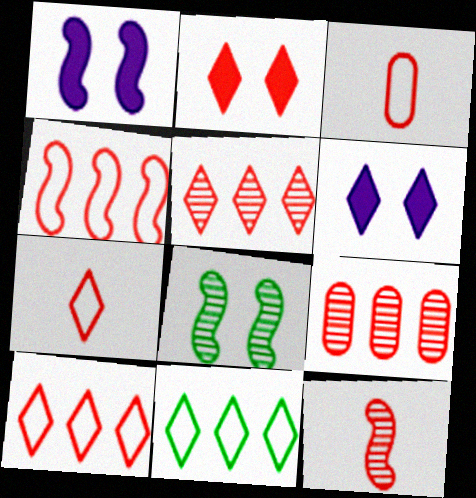[[2, 5, 7]]